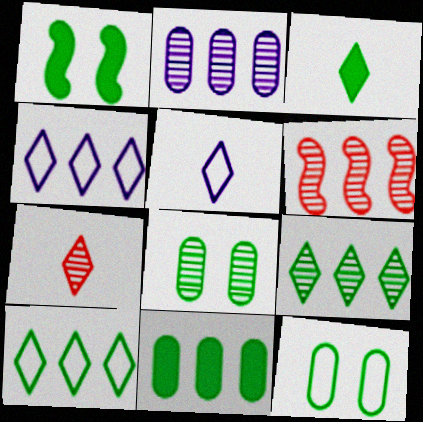[[1, 3, 11], 
[2, 6, 9], 
[3, 5, 7], 
[4, 6, 11]]